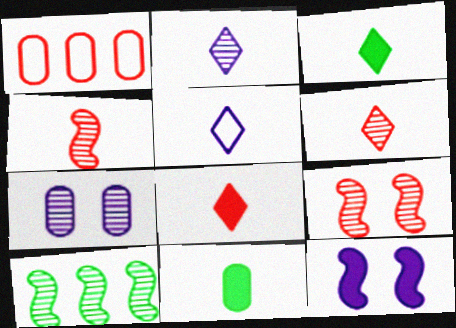[[1, 7, 11], 
[1, 8, 9], 
[3, 5, 6], 
[4, 5, 11], 
[6, 7, 10]]